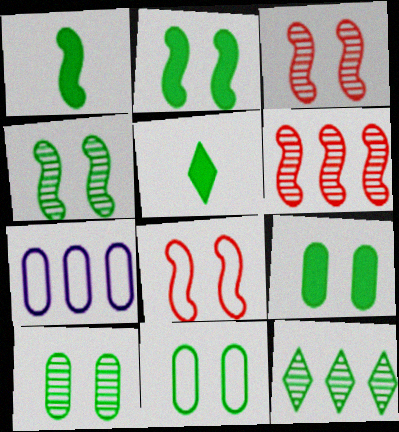[[1, 11, 12], 
[3, 5, 7], 
[9, 10, 11]]